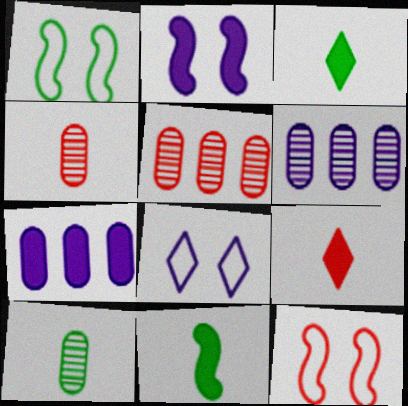[[1, 6, 9], 
[3, 6, 12], 
[5, 8, 11], 
[5, 9, 12]]